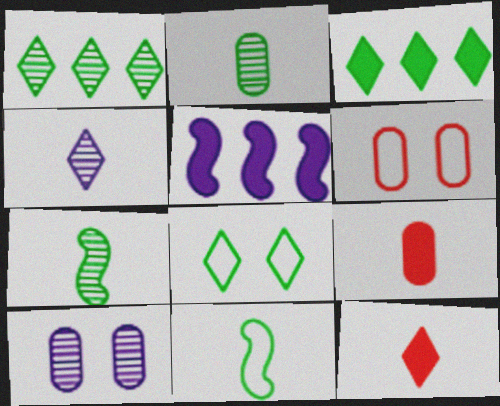[[4, 9, 11]]